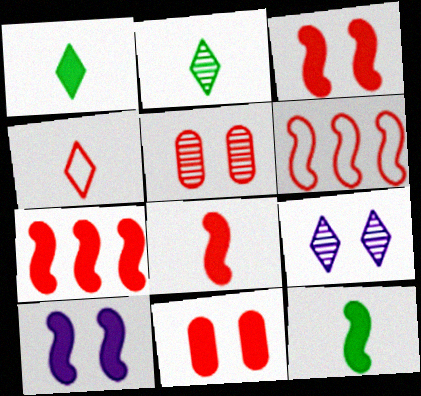[[3, 7, 8], 
[4, 5, 7], 
[7, 10, 12]]